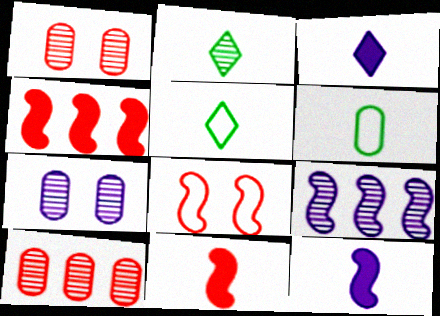[[1, 2, 9], 
[4, 5, 7]]